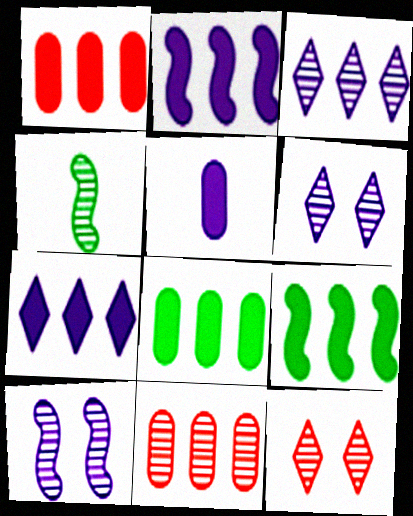[[1, 7, 9], 
[4, 6, 11]]